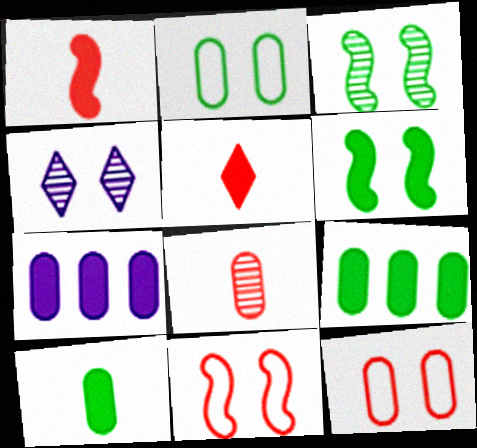[[2, 7, 8], 
[4, 6, 12], 
[5, 6, 7]]